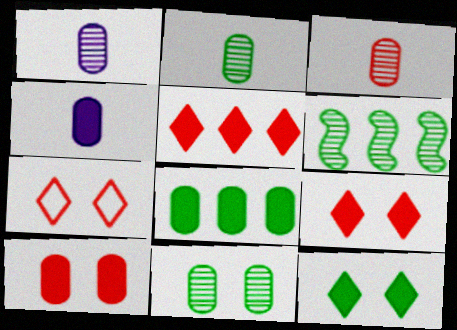[[1, 2, 3], 
[4, 6, 7], 
[4, 8, 10]]